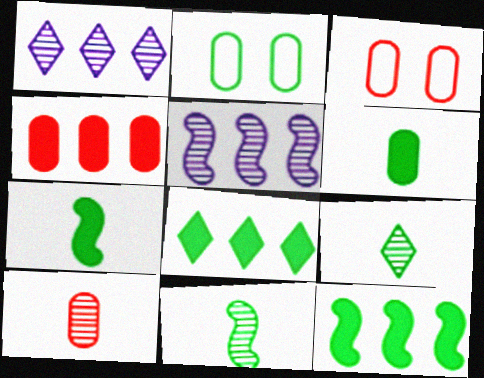[[1, 3, 7], 
[2, 8, 11], 
[2, 9, 12], 
[3, 4, 10]]